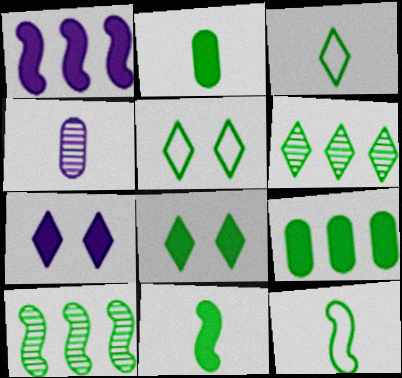[[2, 5, 10], 
[3, 6, 8], 
[8, 9, 11]]